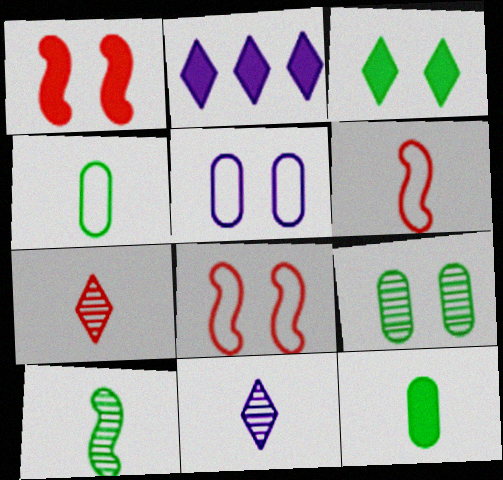[[1, 2, 12], 
[2, 6, 9], 
[6, 11, 12]]